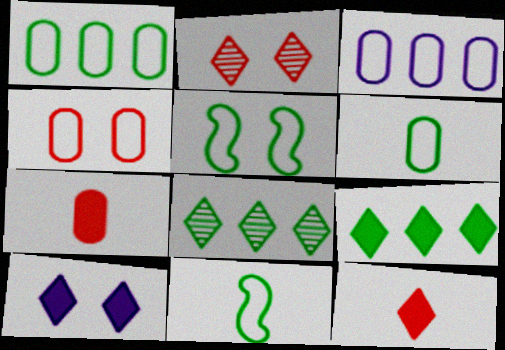[[3, 4, 6], 
[9, 10, 12]]